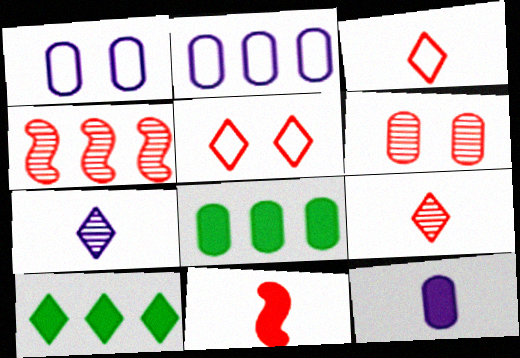[[2, 4, 10], 
[4, 6, 9], 
[5, 7, 10]]